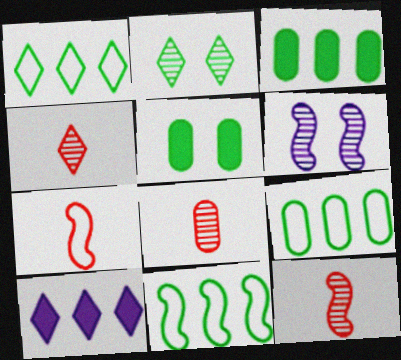[[1, 9, 11], 
[4, 8, 12]]